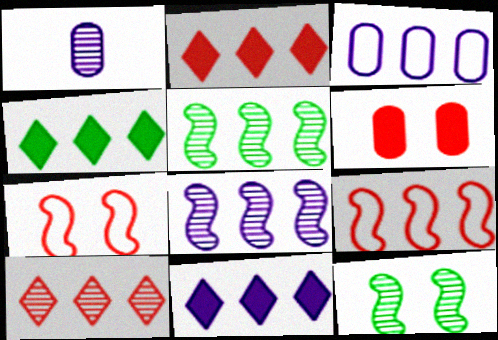[[1, 4, 7], 
[1, 10, 12], 
[2, 3, 5], 
[2, 4, 11], 
[3, 8, 11]]